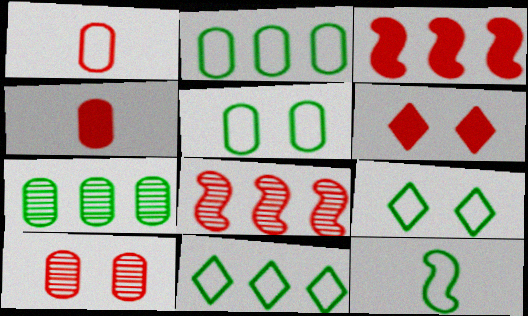[[1, 6, 8], 
[2, 9, 12], 
[3, 4, 6], 
[5, 11, 12]]